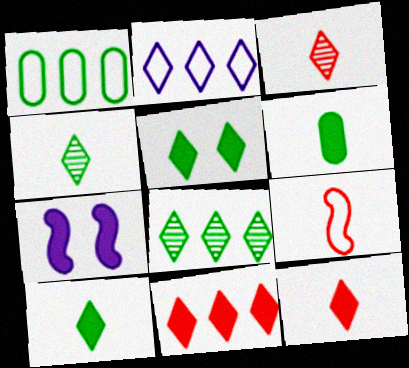[[1, 3, 7], 
[2, 3, 5], 
[2, 8, 11], 
[6, 7, 11]]